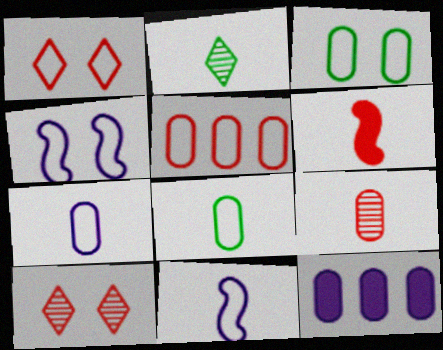[[1, 3, 4], 
[2, 6, 7], 
[3, 5, 7], 
[3, 9, 12], 
[5, 6, 10]]